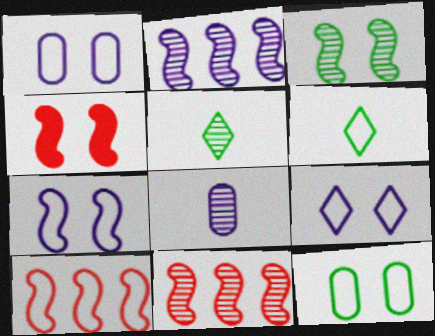[[1, 6, 10], 
[1, 7, 9], 
[3, 4, 7]]